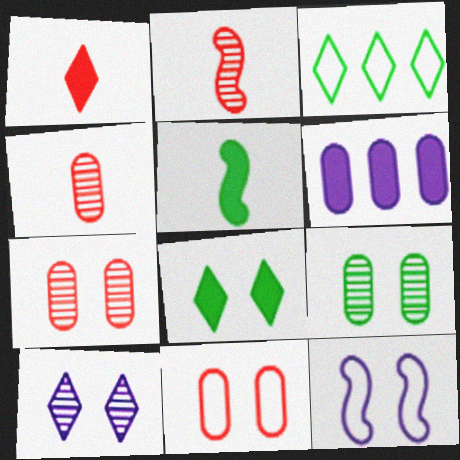[[1, 3, 10], 
[3, 5, 9], 
[7, 8, 12]]